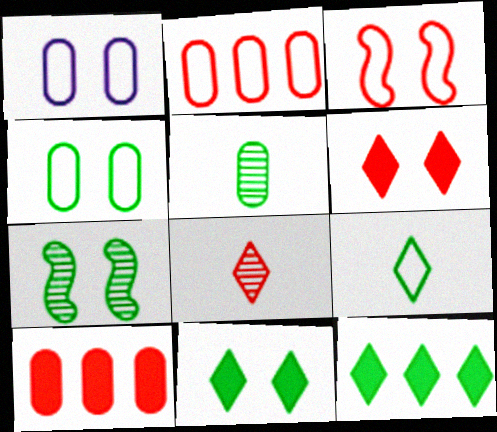[[1, 5, 10], 
[1, 6, 7], 
[3, 8, 10], 
[4, 7, 11]]